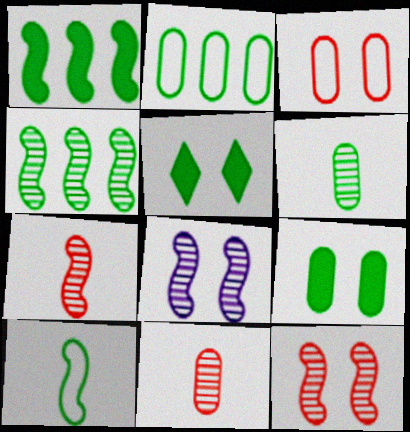[[2, 6, 9], 
[3, 5, 8], 
[4, 7, 8]]